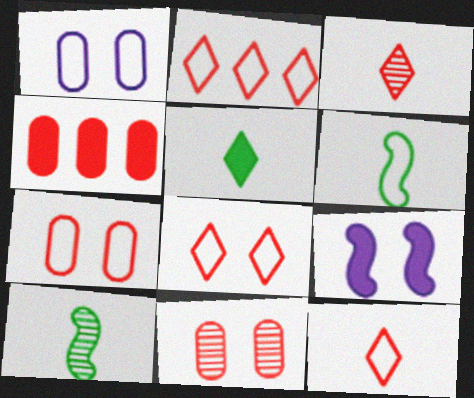[[1, 2, 6], 
[2, 8, 12], 
[4, 5, 9]]